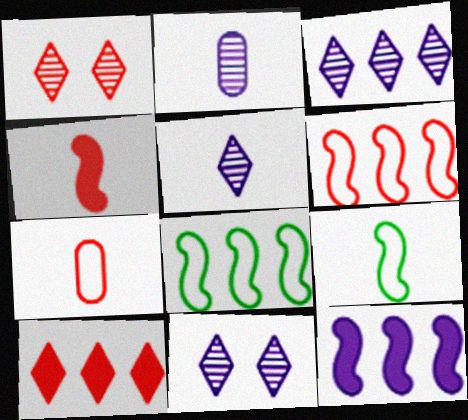[[3, 5, 11]]